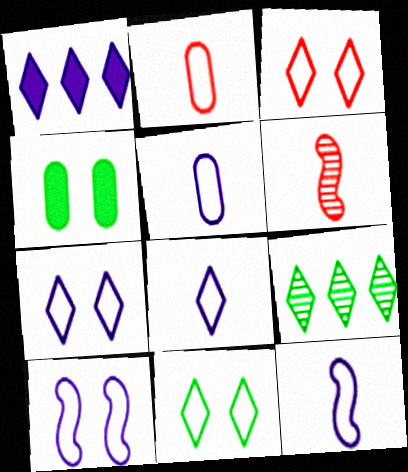[[3, 7, 11], 
[5, 8, 12]]